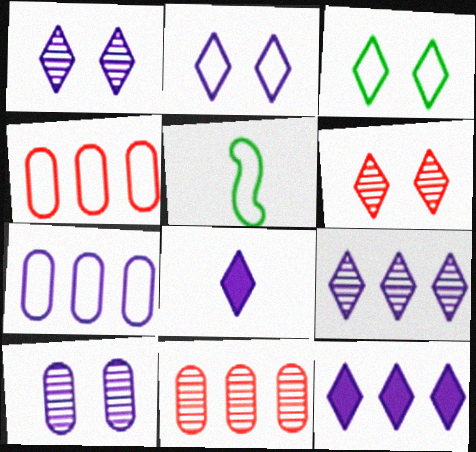[[2, 4, 5], 
[2, 8, 9]]